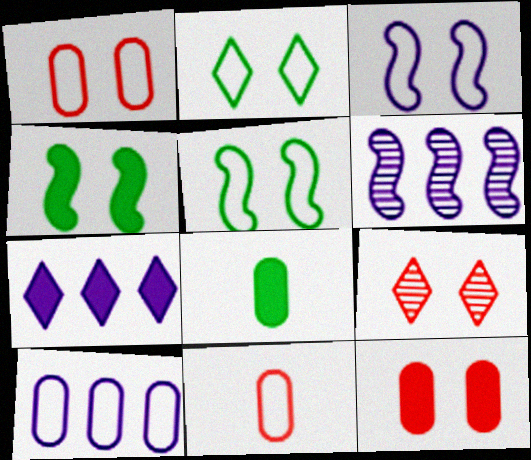[[1, 2, 3], 
[6, 7, 10]]